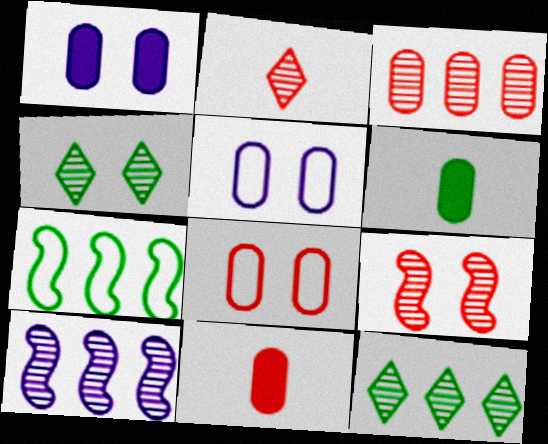[[1, 2, 7], 
[2, 3, 9], 
[3, 5, 6], 
[3, 8, 11], 
[3, 10, 12], 
[4, 6, 7]]